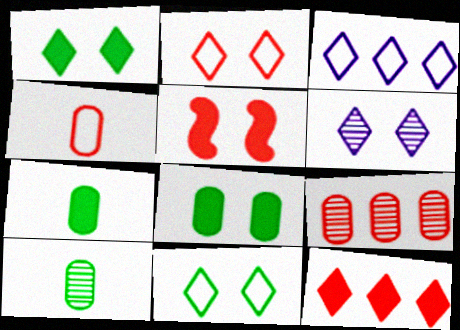[[1, 2, 6], 
[3, 5, 10]]